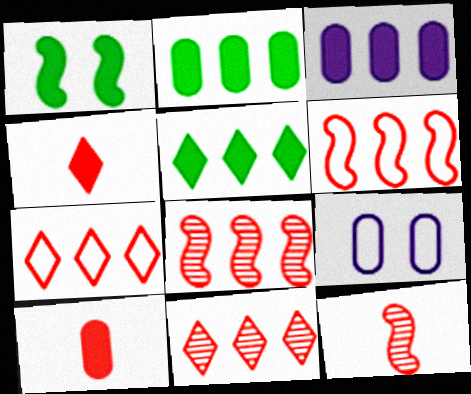[[1, 3, 4], 
[5, 9, 12]]